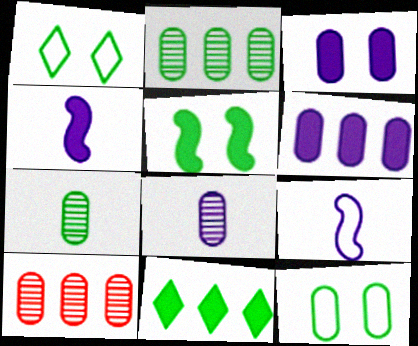[[1, 4, 10]]